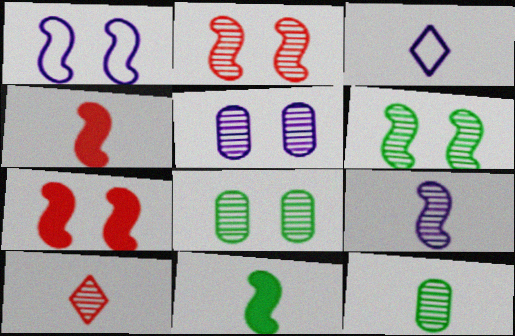[[1, 6, 7], 
[3, 4, 12], 
[9, 10, 12]]